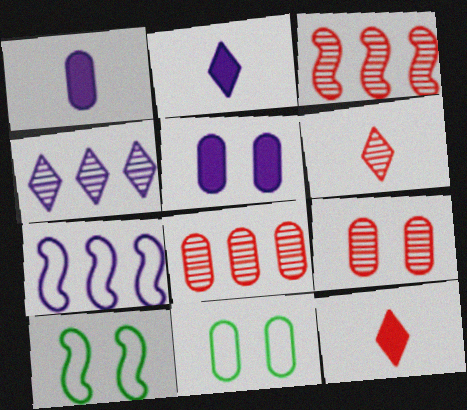[[1, 8, 11], 
[2, 3, 11], 
[2, 8, 10], 
[3, 6, 9], 
[5, 9, 11]]